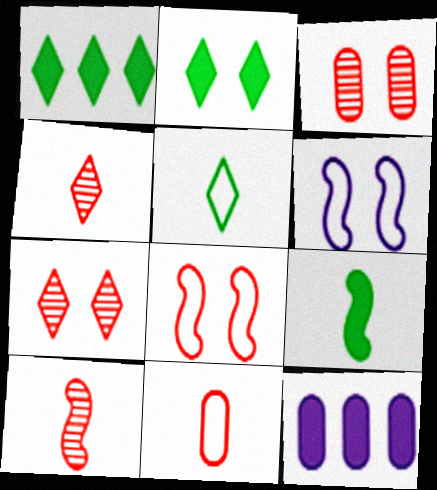[[2, 3, 6]]